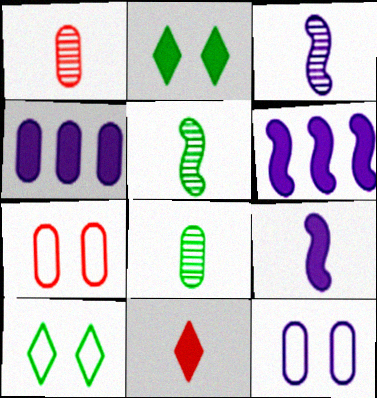[[1, 6, 10], 
[4, 7, 8]]